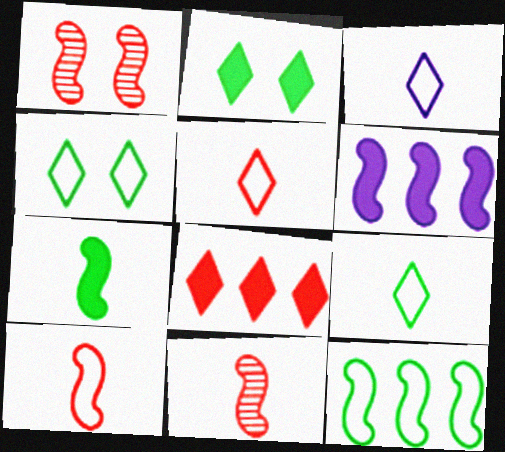[[3, 5, 9]]